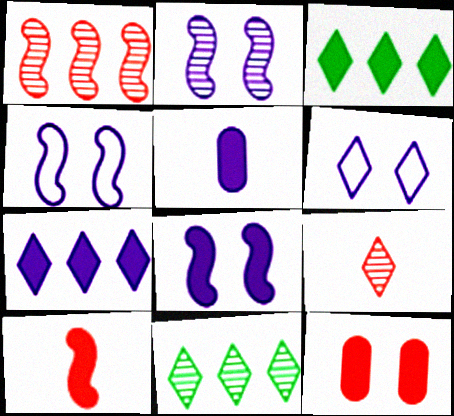[[2, 4, 8], 
[3, 6, 9], 
[5, 7, 8]]